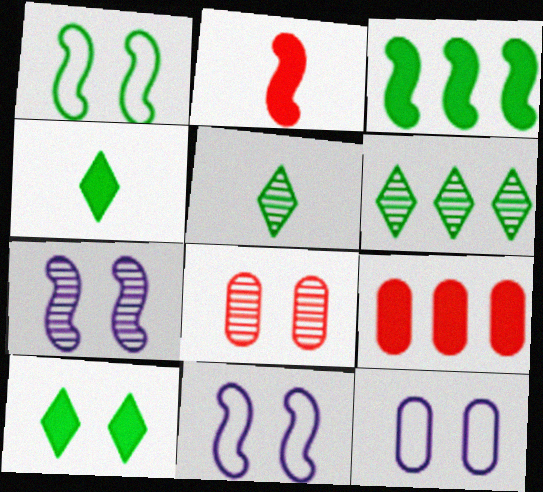[[2, 6, 12], 
[5, 9, 11], 
[8, 10, 11]]